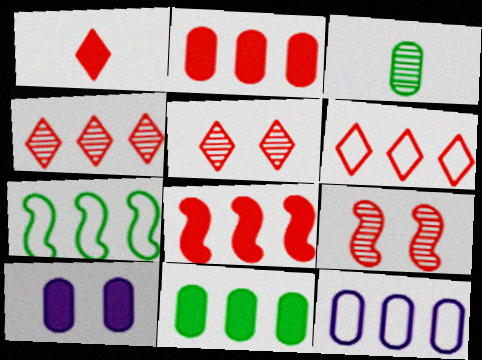[[1, 5, 6], 
[6, 7, 12]]